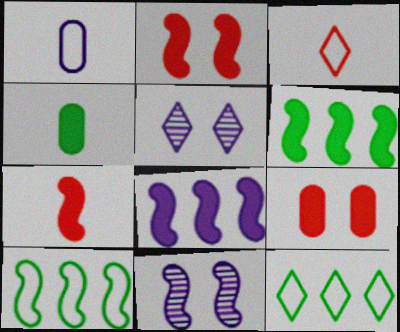[[1, 5, 8], 
[7, 10, 11]]